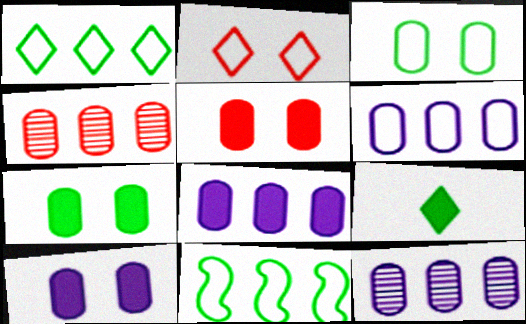[[5, 7, 10], 
[6, 8, 12]]